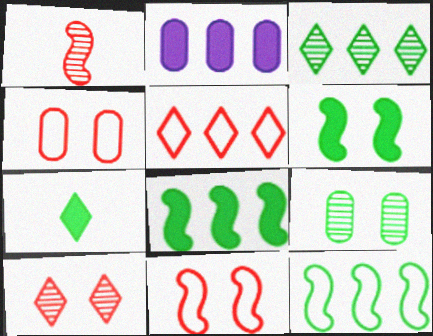[[7, 9, 12]]